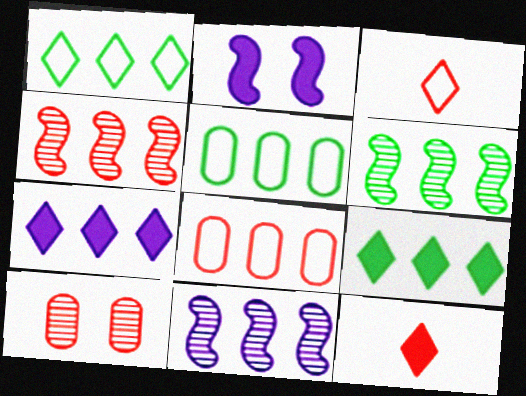[[4, 5, 7], 
[4, 6, 11], 
[5, 6, 9], 
[6, 7, 8], 
[8, 9, 11]]